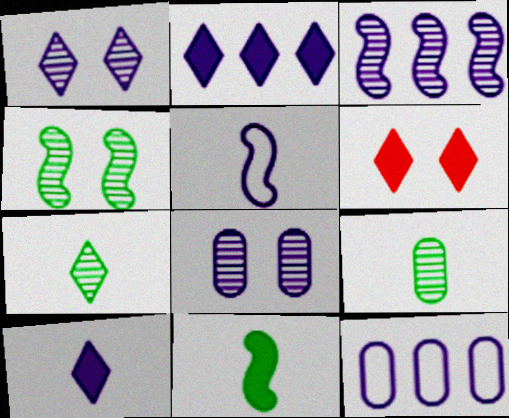[[2, 3, 12], 
[2, 5, 8]]